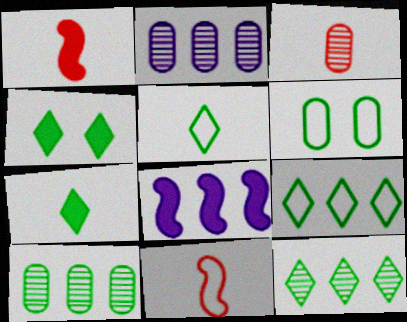[[2, 4, 11], 
[4, 5, 12]]